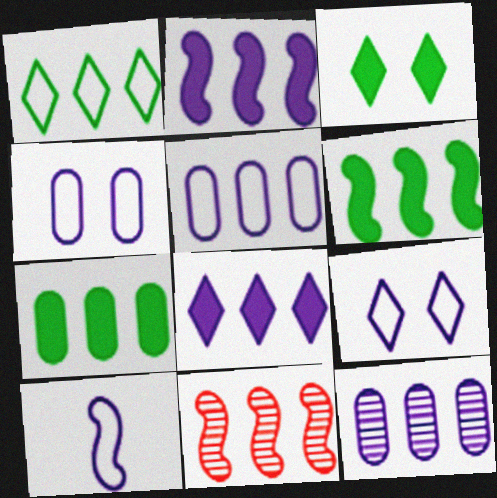[[5, 9, 10]]